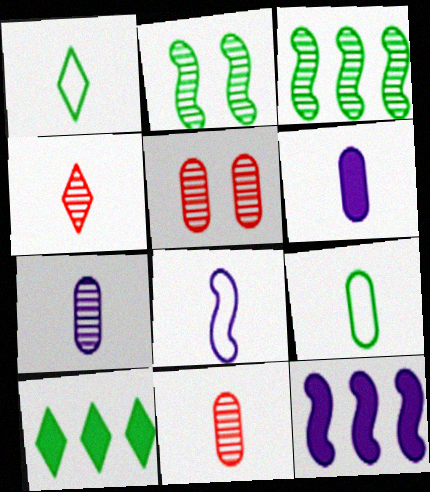[[1, 5, 12], 
[2, 9, 10], 
[5, 8, 10], 
[6, 9, 11]]